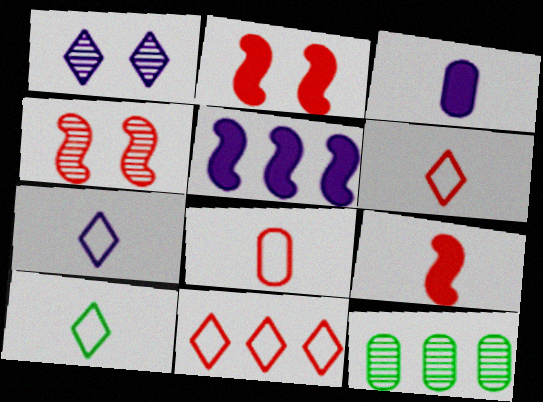[[2, 7, 12], 
[5, 11, 12], 
[6, 7, 10]]